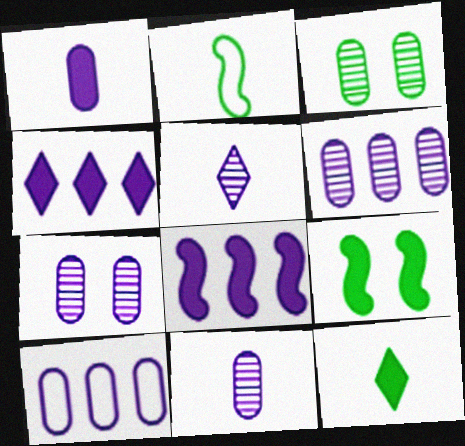[[1, 7, 10], 
[6, 7, 11]]